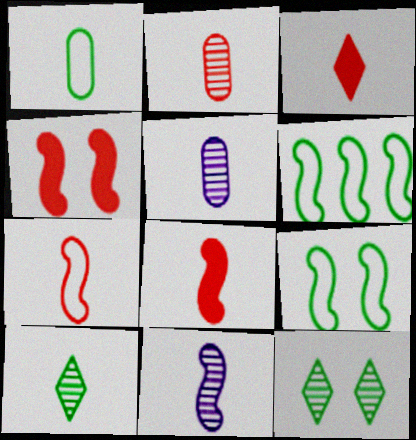[[1, 3, 11], 
[2, 3, 7], 
[2, 10, 11], 
[4, 6, 11]]